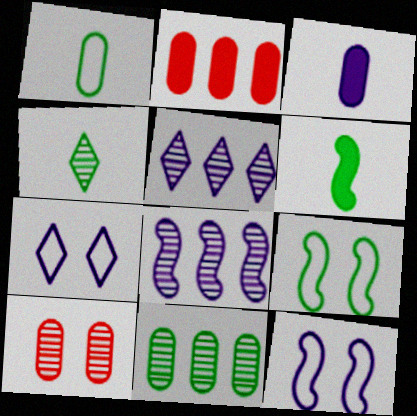[[1, 4, 6], 
[2, 4, 12], 
[3, 5, 12], 
[3, 7, 8], 
[4, 8, 10]]